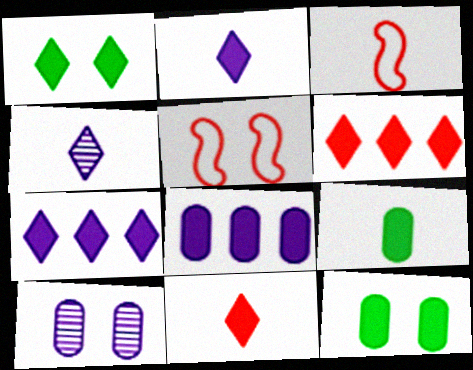[[1, 2, 6], 
[1, 5, 10], 
[1, 7, 11], 
[3, 4, 9]]